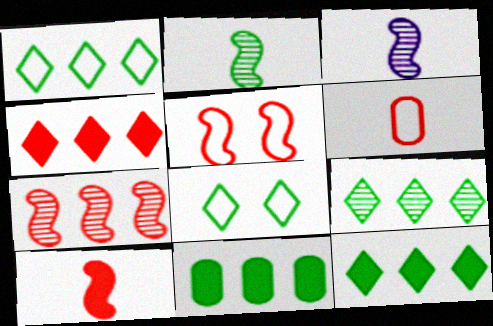[[1, 9, 12], 
[2, 8, 11], 
[5, 7, 10]]